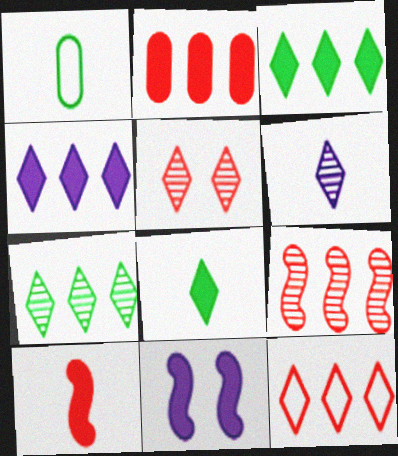[[1, 6, 10], 
[2, 8, 11], 
[2, 9, 12], 
[4, 7, 12], 
[5, 6, 7]]